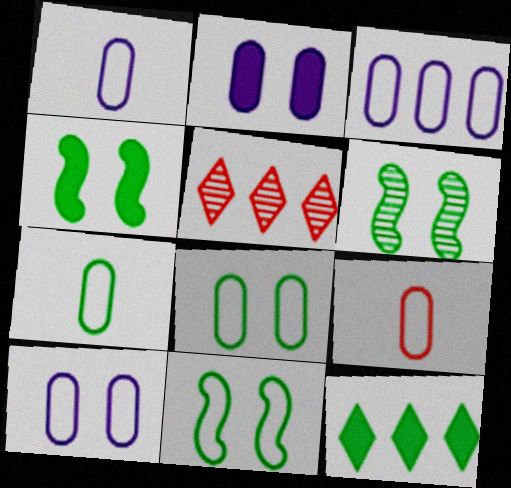[[1, 3, 10], 
[1, 4, 5], 
[1, 7, 9], 
[3, 8, 9], 
[4, 6, 11], 
[6, 7, 12]]